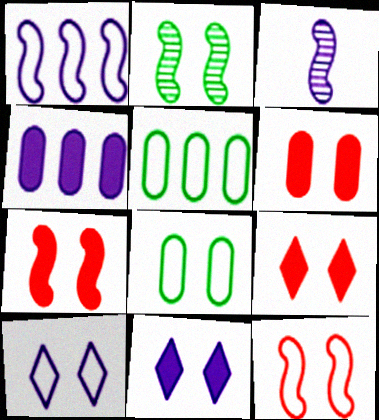[[2, 6, 10], 
[3, 4, 10], 
[3, 5, 9], 
[6, 7, 9], 
[8, 10, 12]]